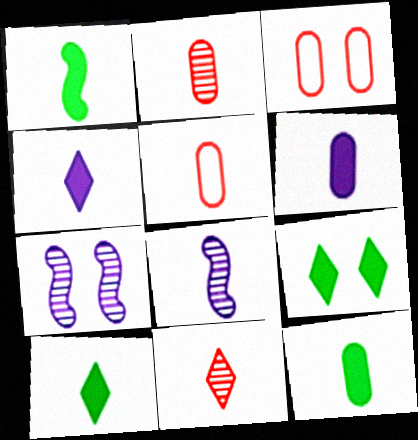[[1, 10, 12], 
[3, 7, 9], 
[5, 8, 10]]